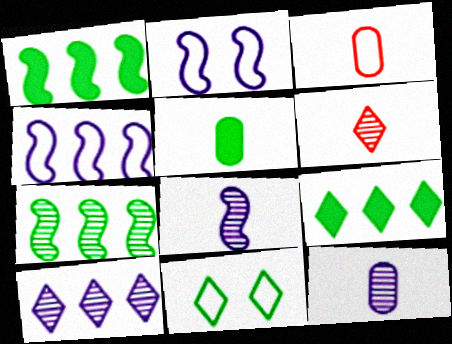[[3, 4, 11], 
[3, 5, 12], 
[5, 7, 11]]